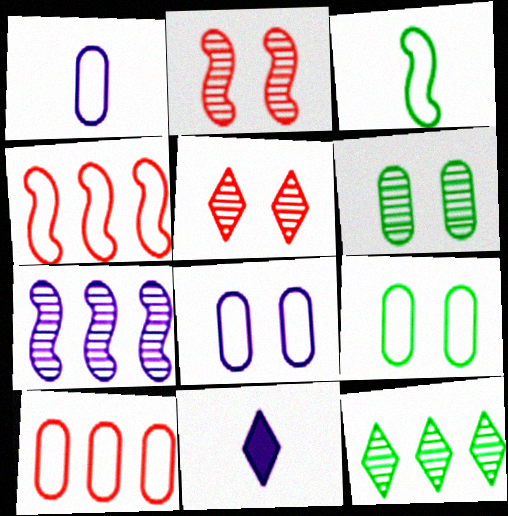[[1, 9, 10], 
[4, 6, 11], 
[7, 8, 11]]